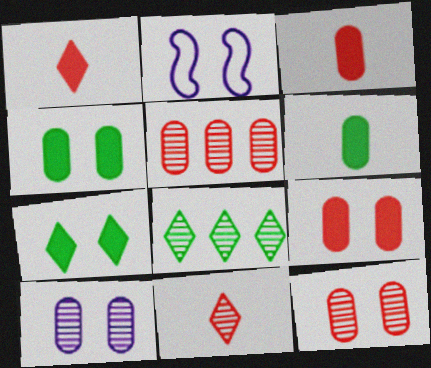[[2, 3, 8], 
[2, 7, 12]]